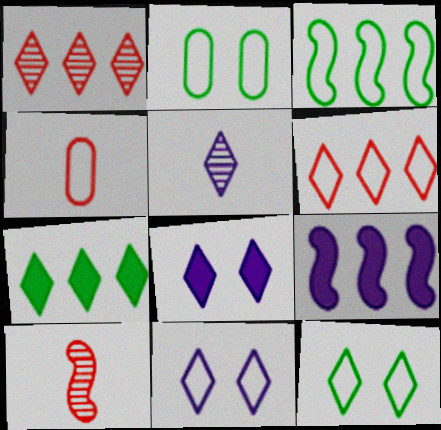[[3, 4, 11]]